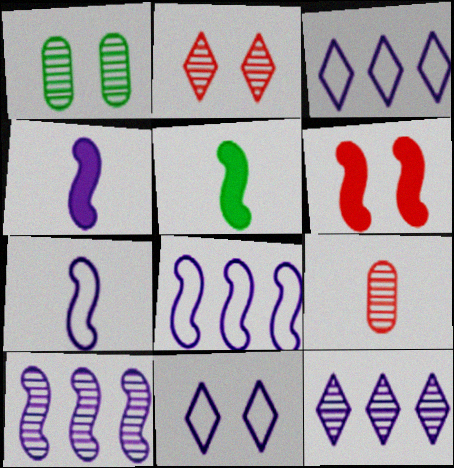[[1, 6, 11]]